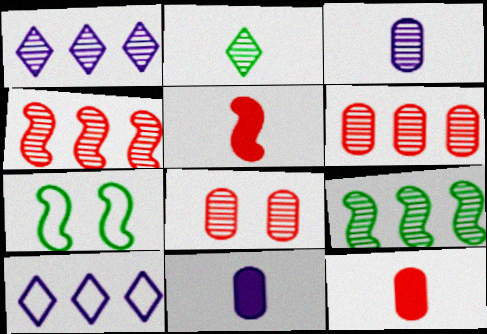[[1, 6, 9], 
[1, 7, 12]]